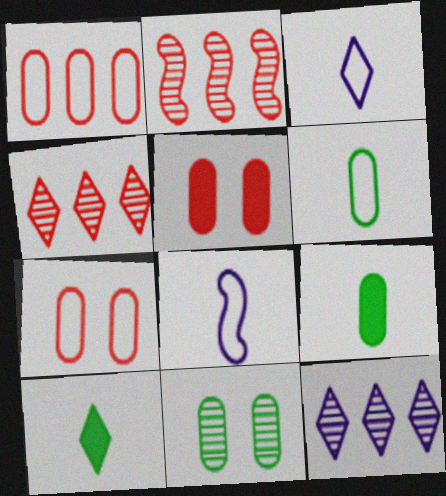[]